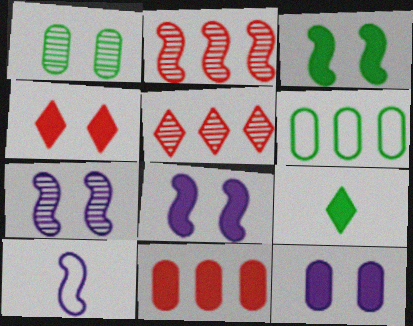[[2, 3, 10], 
[3, 4, 12], 
[8, 9, 11]]